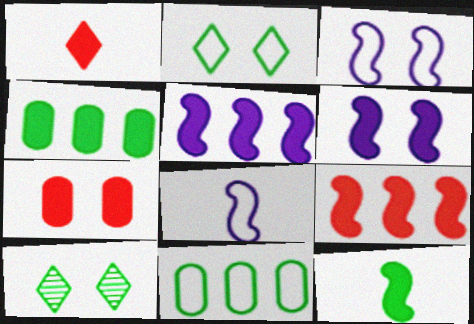[[1, 4, 6], 
[1, 7, 9], 
[3, 7, 10], 
[6, 9, 12], 
[10, 11, 12]]